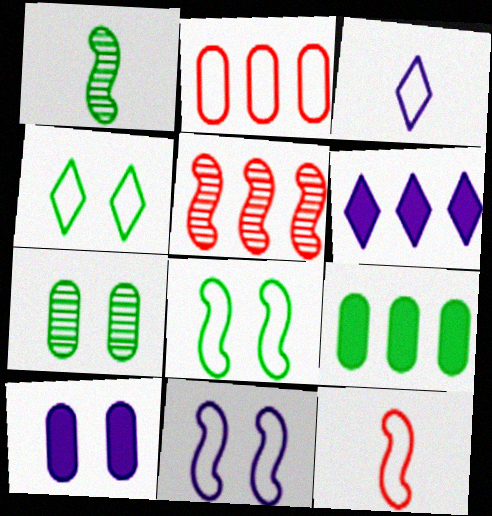[[1, 4, 9], 
[2, 3, 8], 
[6, 7, 12]]